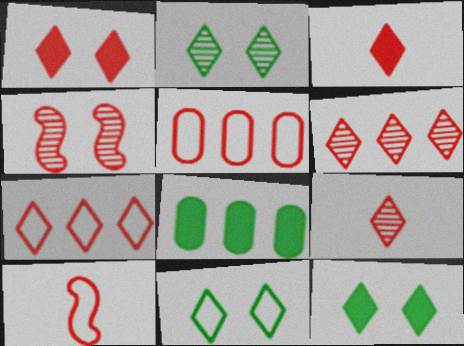[[1, 7, 9], 
[2, 11, 12], 
[3, 4, 5]]